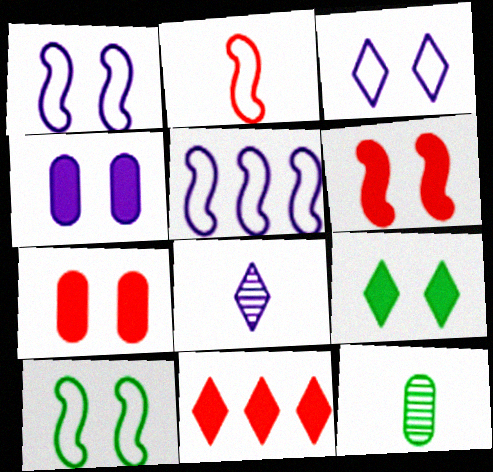[[1, 11, 12], 
[2, 5, 10], 
[4, 5, 8], 
[4, 6, 9]]